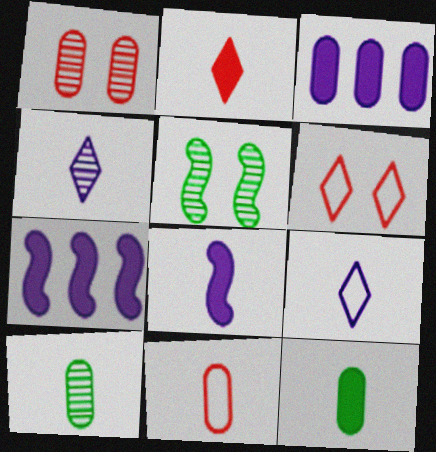[[2, 8, 12], 
[6, 7, 10]]